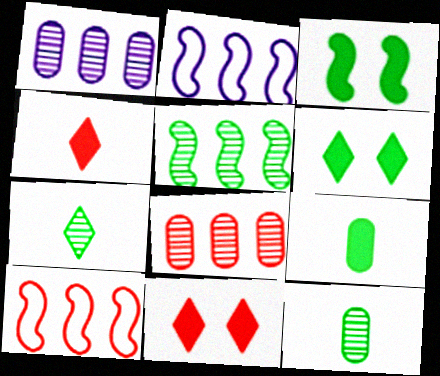[[2, 11, 12]]